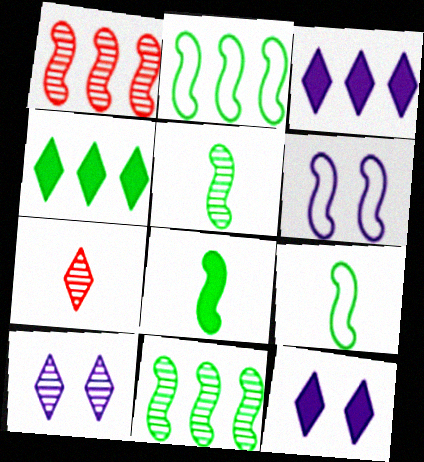[[1, 6, 8], 
[5, 8, 9]]